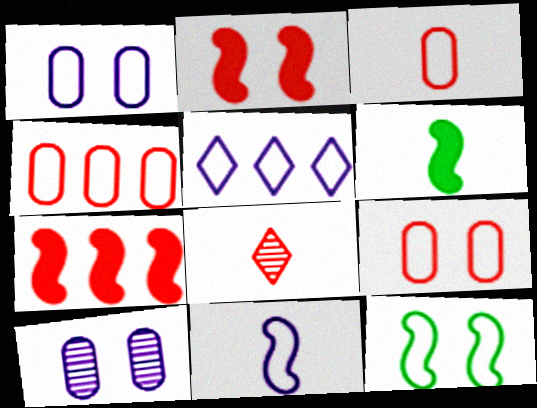[[1, 5, 11], 
[2, 4, 8], 
[3, 4, 9], 
[3, 5, 12], 
[7, 8, 9]]